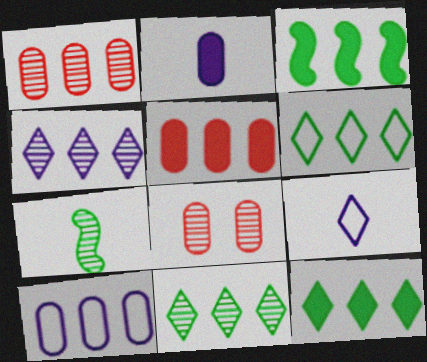[[3, 8, 9], 
[4, 7, 8], 
[6, 11, 12]]